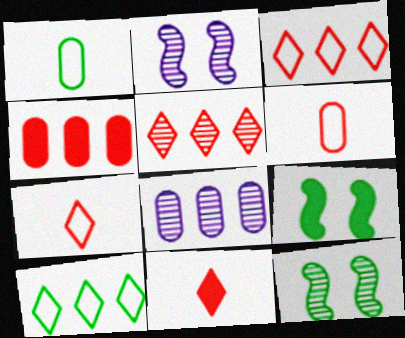[[7, 8, 9]]